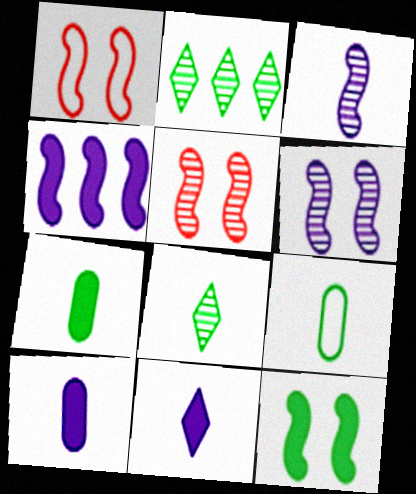[[1, 2, 10], 
[1, 6, 12], 
[2, 9, 12]]